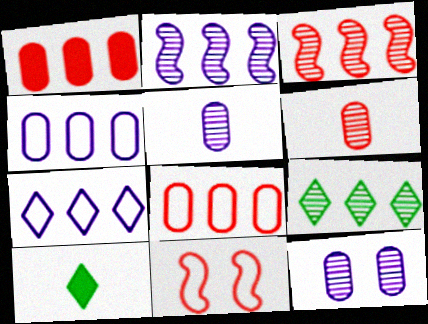[]